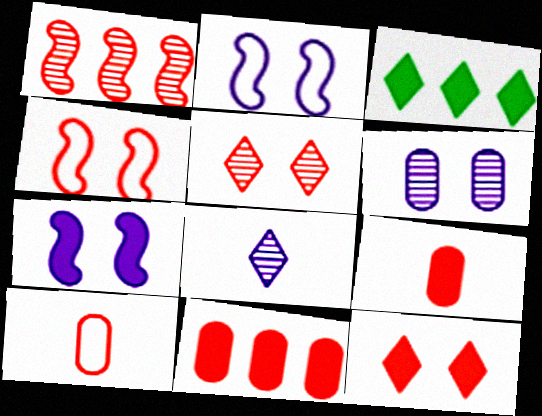[[1, 10, 12], 
[3, 7, 9]]